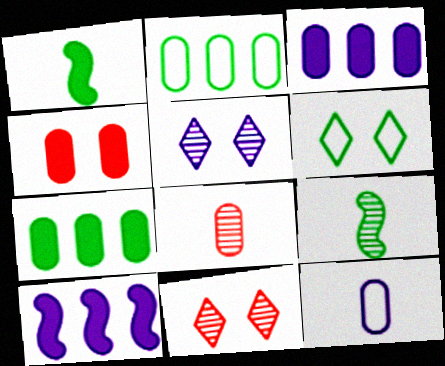[[5, 10, 12], 
[6, 7, 9], 
[6, 8, 10]]